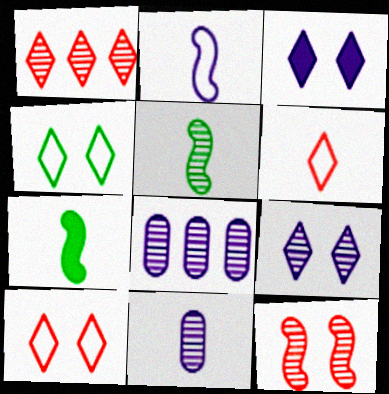[[2, 3, 8], 
[6, 7, 11], 
[7, 8, 10]]